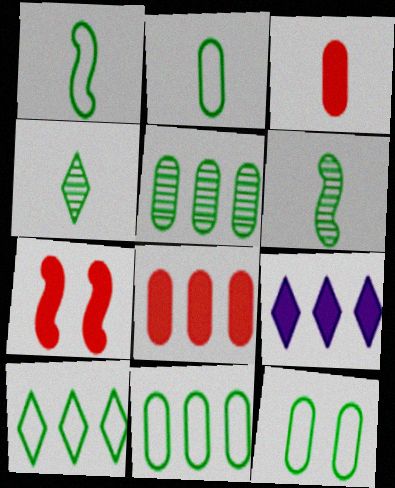[[1, 10, 12], 
[2, 11, 12]]